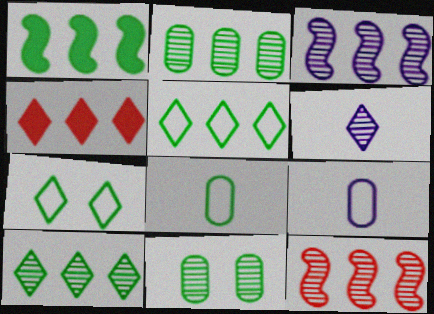[[1, 2, 5], 
[4, 6, 7], 
[6, 11, 12]]